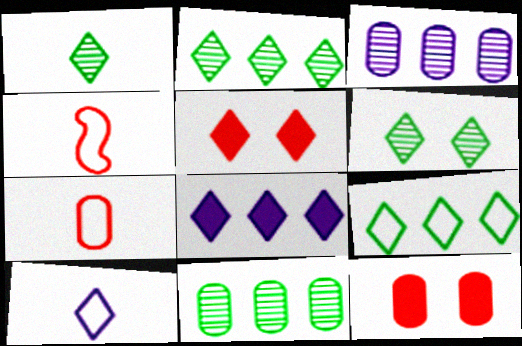[[1, 2, 6], 
[2, 5, 10]]